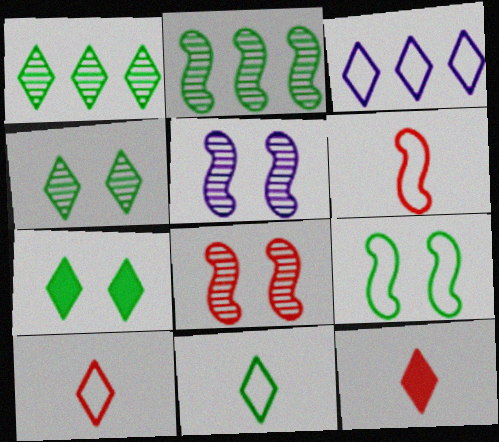[[1, 7, 11], 
[3, 4, 12]]